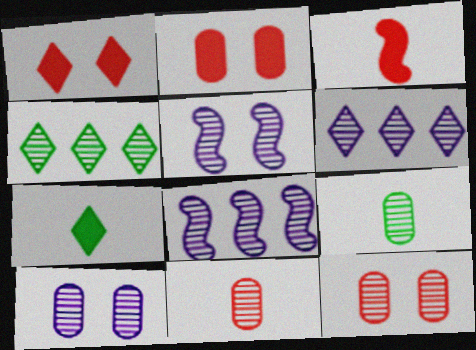[[4, 5, 11]]